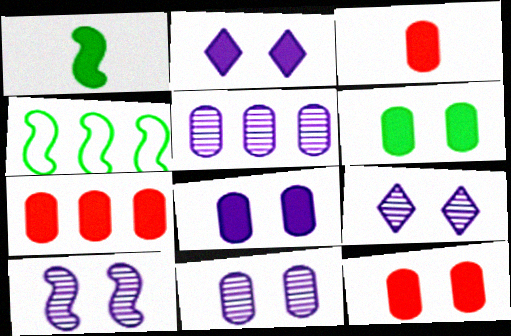[[1, 2, 7], 
[3, 4, 9], 
[3, 7, 12], 
[6, 8, 12], 
[9, 10, 11]]